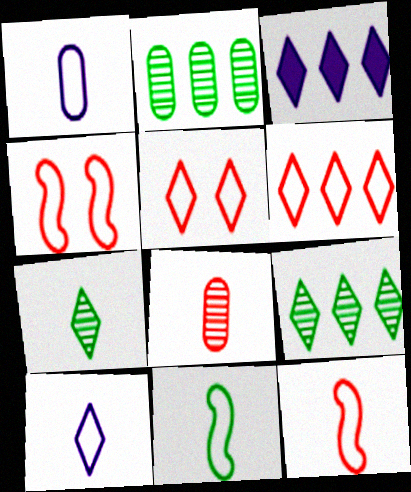[[3, 5, 7], 
[3, 6, 9]]